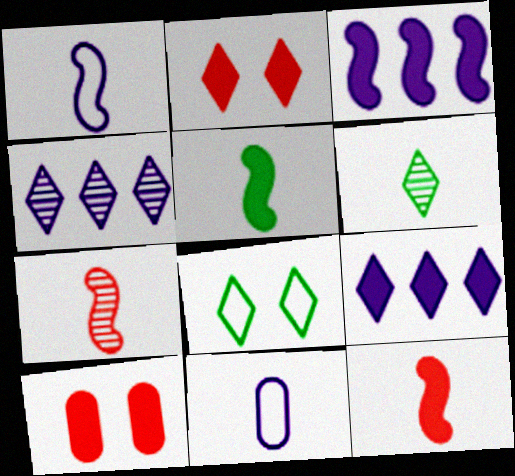[[1, 5, 7], 
[5, 9, 10], 
[6, 11, 12]]